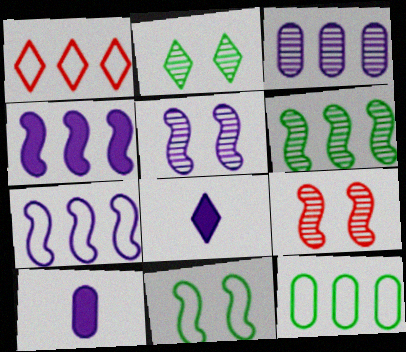[[1, 2, 8], 
[1, 7, 12], 
[8, 9, 12]]